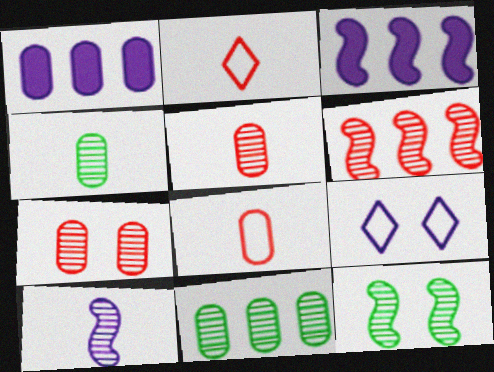[[1, 2, 12], 
[1, 9, 10], 
[6, 10, 12]]